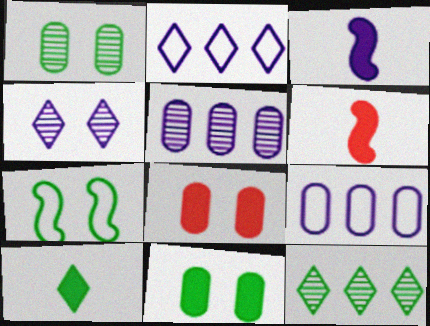[[1, 2, 6], 
[3, 4, 9], 
[4, 7, 8]]